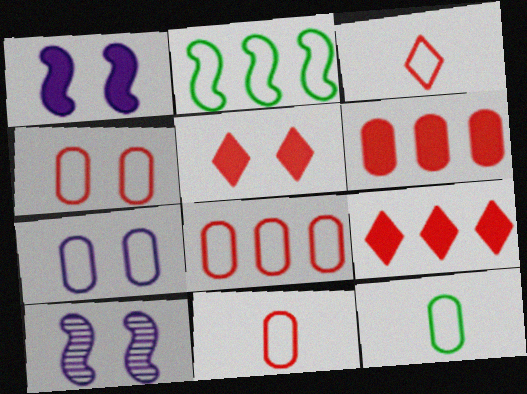[[2, 3, 7], 
[4, 8, 11], 
[7, 8, 12], 
[9, 10, 12]]